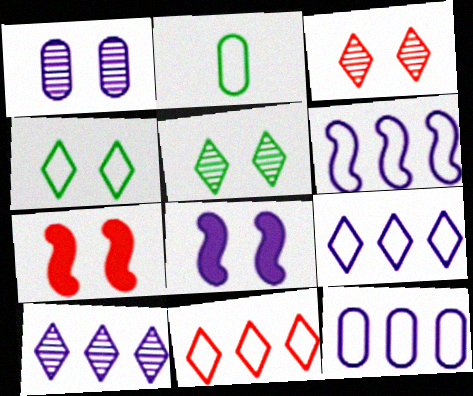[[1, 4, 7], 
[2, 7, 10], 
[6, 9, 12]]